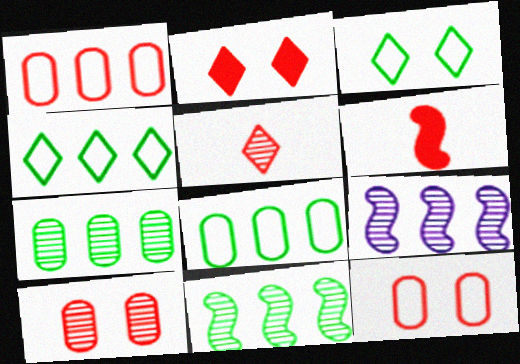[]